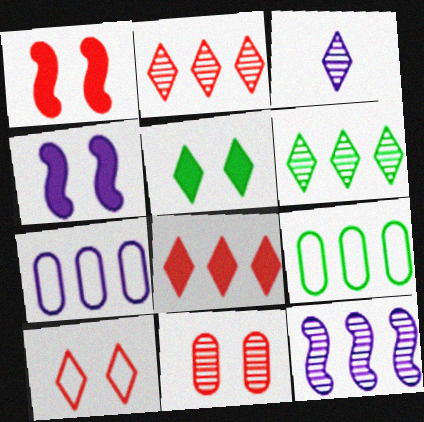[[1, 3, 9], 
[1, 10, 11], 
[3, 4, 7], 
[8, 9, 12]]